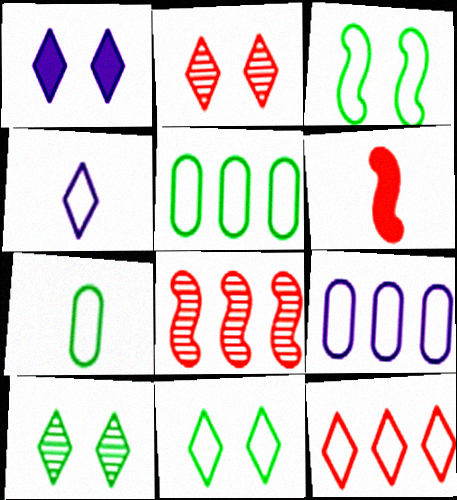[[1, 2, 11], 
[1, 7, 8], 
[4, 11, 12], 
[6, 9, 10]]